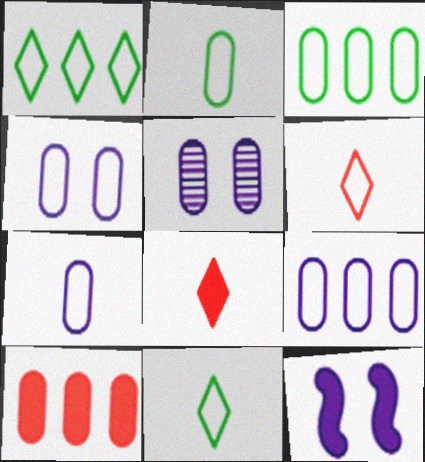[[2, 5, 10], 
[4, 7, 9]]